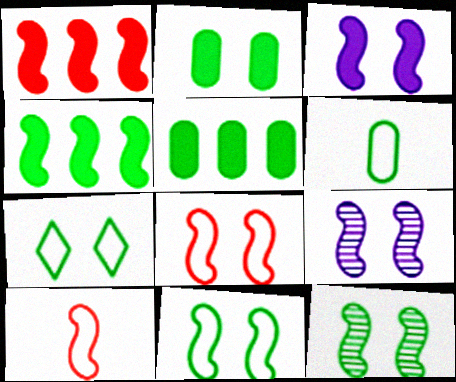[[2, 7, 12], 
[3, 8, 12], 
[4, 9, 10]]